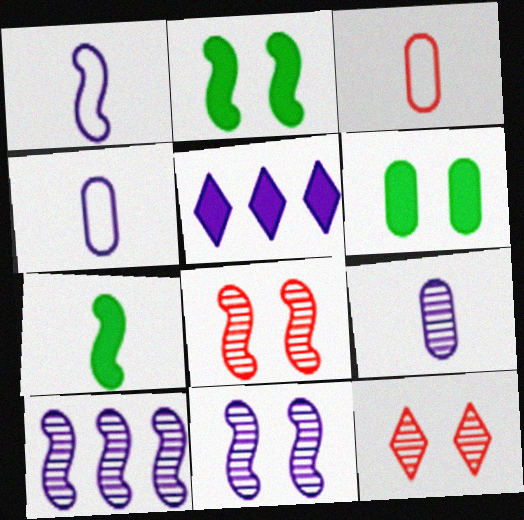[[4, 5, 11]]